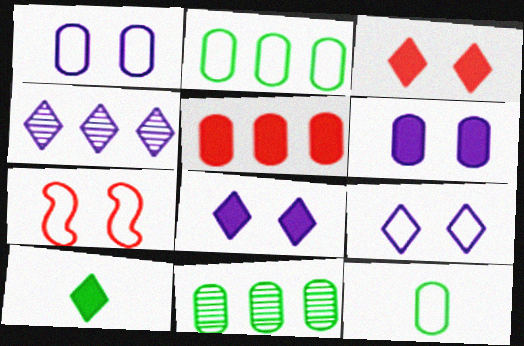[]